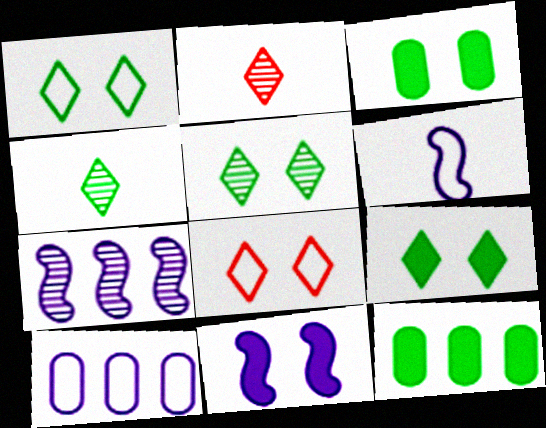[[1, 5, 9], 
[6, 7, 11]]